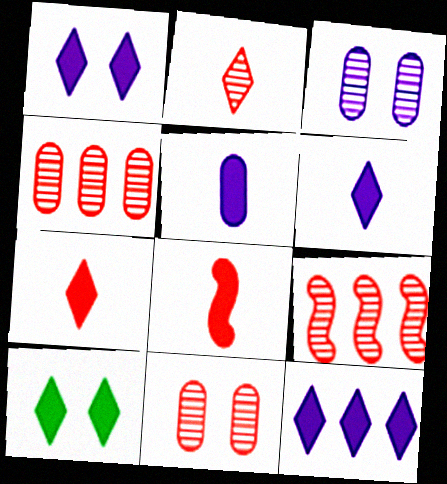[[1, 6, 12], 
[2, 9, 11], 
[7, 10, 12]]